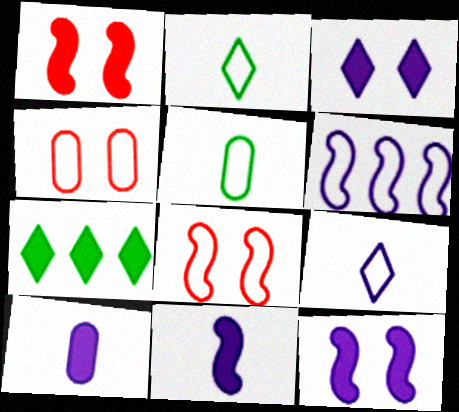[[1, 7, 10], 
[2, 4, 6]]